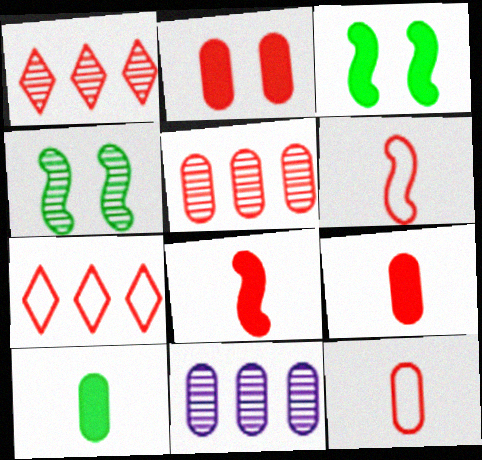[[1, 2, 6], 
[2, 5, 12]]